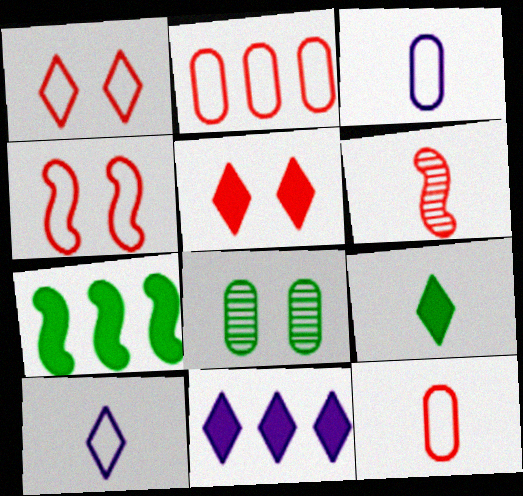[[2, 5, 6], 
[3, 6, 9], 
[5, 9, 11]]